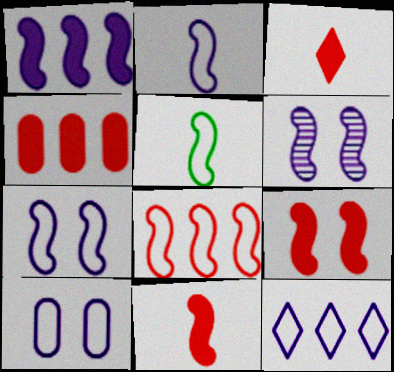[[1, 2, 6], 
[2, 10, 12], 
[3, 4, 9], 
[5, 7, 8]]